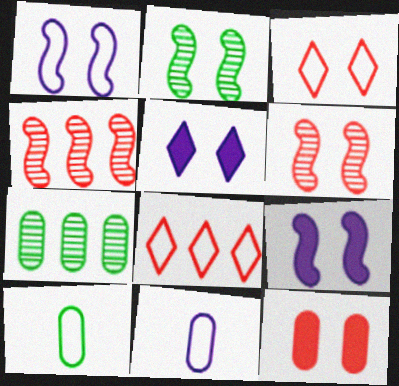[[1, 8, 10], 
[3, 6, 12], 
[4, 5, 10], 
[7, 11, 12]]